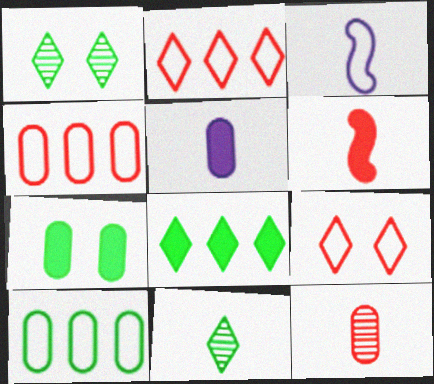[[3, 9, 10]]